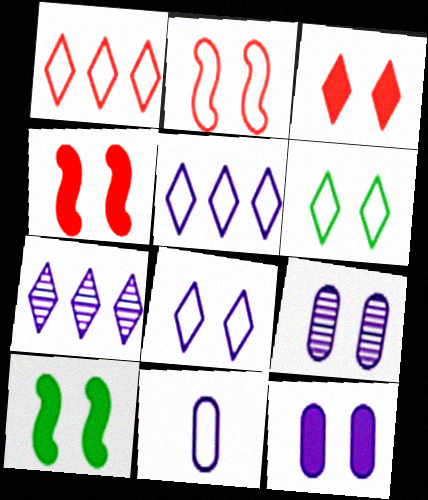[[3, 10, 12], 
[4, 6, 9]]